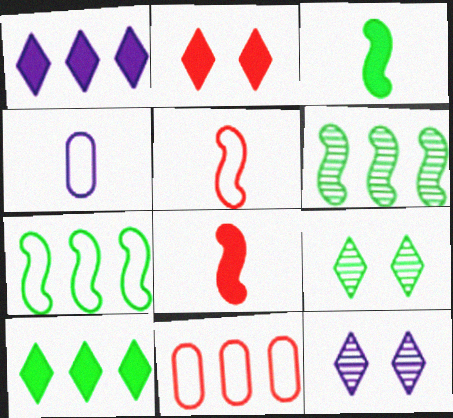[[1, 6, 11], 
[2, 4, 6], 
[3, 11, 12]]